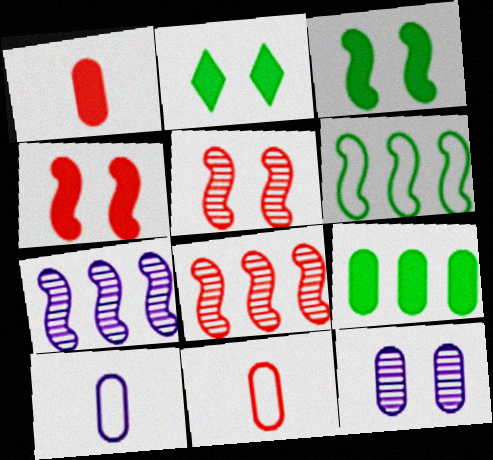[[2, 7, 11], 
[2, 8, 10], 
[9, 11, 12]]